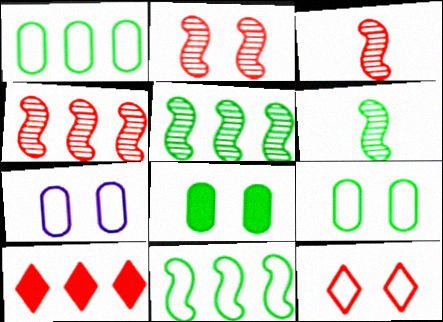[[2, 3, 4], 
[6, 7, 10]]